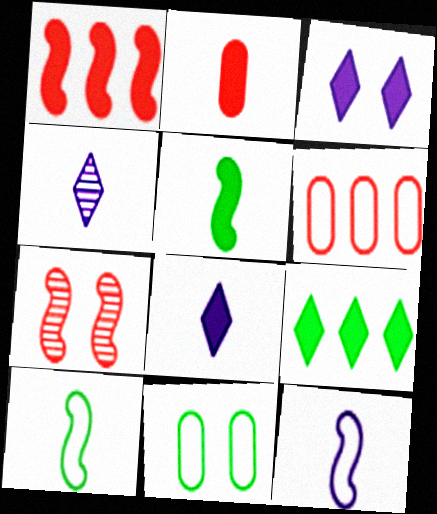[[1, 4, 11], 
[2, 4, 10], 
[2, 5, 8], 
[3, 7, 11]]